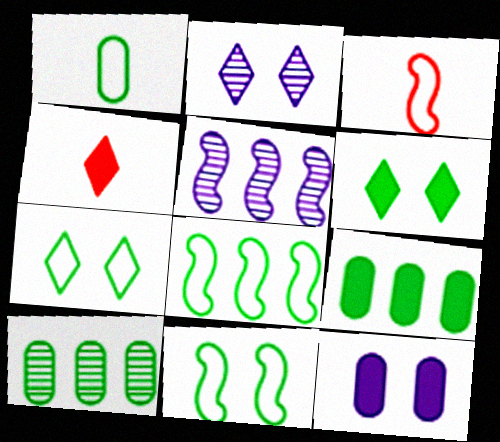[[1, 7, 8], 
[2, 3, 9]]